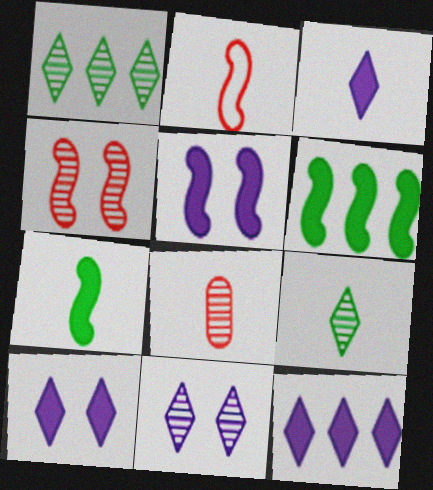[[3, 10, 12]]